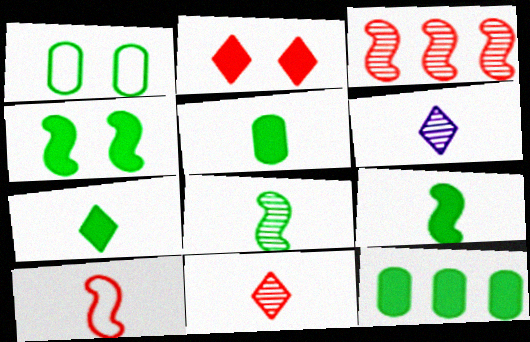[[4, 7, 12], 
[5, 6, 10], 
[5, 7, 9]]